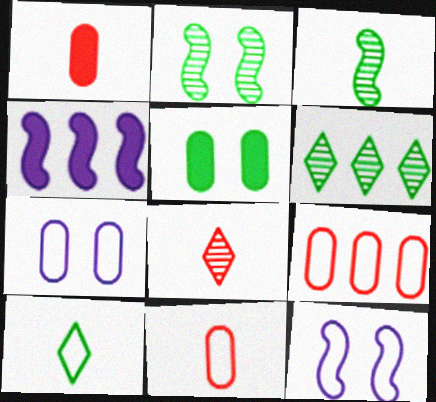[[1, 6, 12], 
[4, 6, 9], 
[9, 10, 12]]